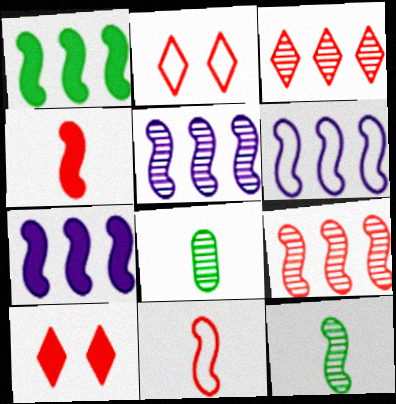[[1, 6, 9], 
[2, 7, 8], 
[5, 6, 7], 
[6, 8, 10]]